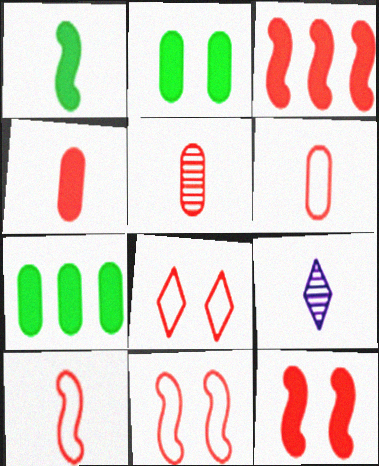[[1, 6, 9], 
[3, 5, 8], 
[4, 5, 6], 
[7, 9, 11]]